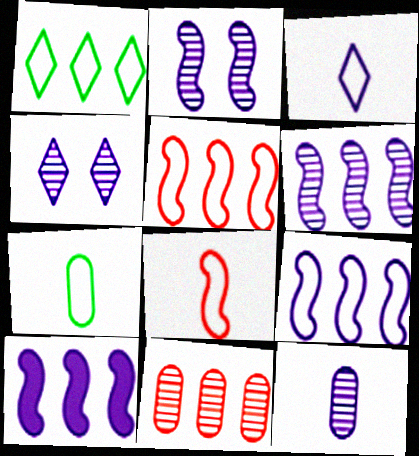[[1, 10, 11], 
[3, 7, 8], 
[4, 6, 12], 
[6, 9, 10]]